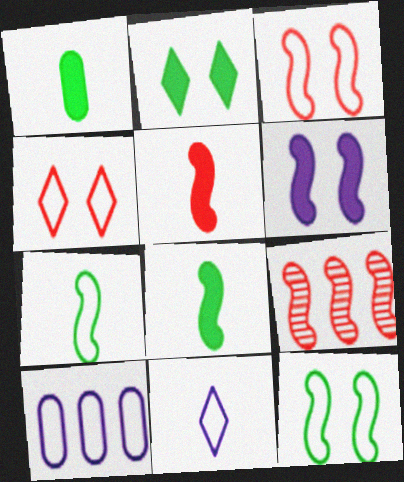[[3, 5, 9], 
[4, 7, 10], 
[6, 7, 9]]